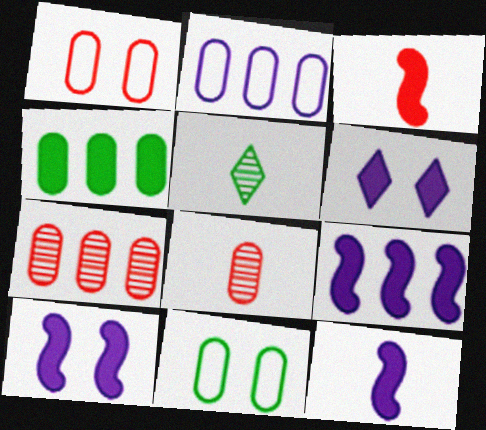[[1, 5, 9], 
[2, 4, 7], 
[3, 4, 6], 
[9, 10, 12]]